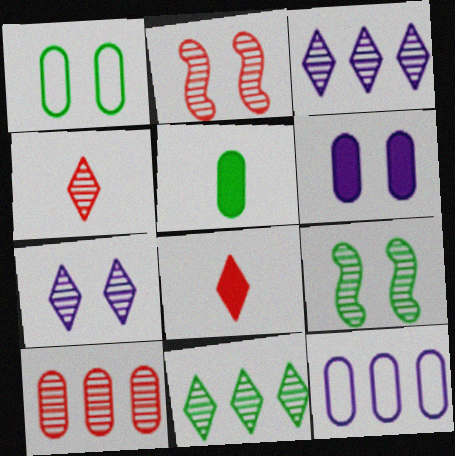[[2, 4, 10], 
[4, 7, 11], 
[8, 9, 12]]